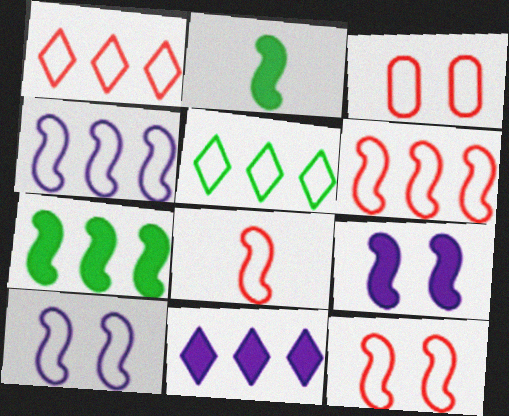[[1, 3, 8], 
[6, 8, 12]]